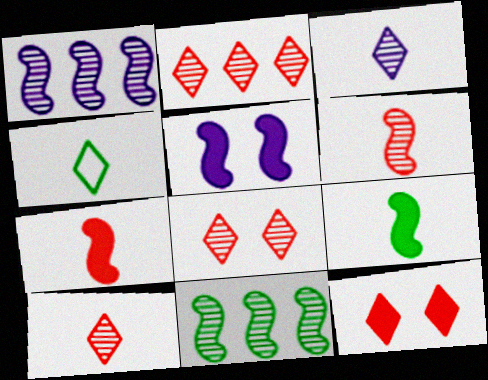[[2, 8, 10]]